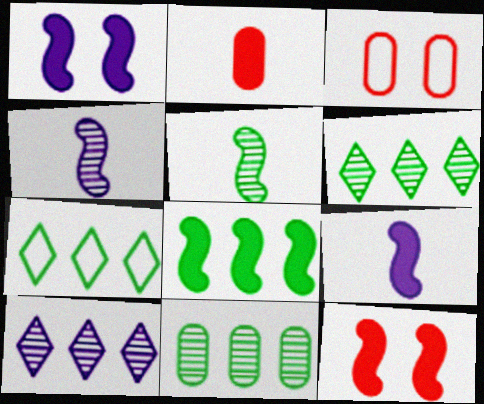[[3, 6, 9], 
[7, 8, 11], 
[8, 9, 12]]